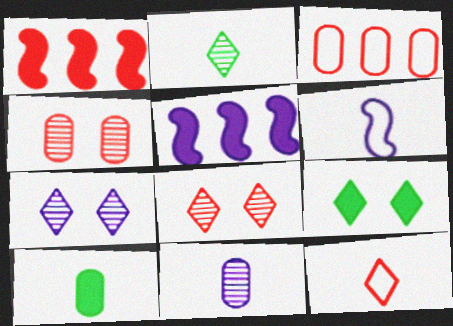[[1, 4, 12]]